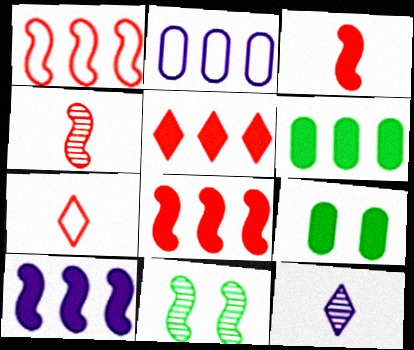[[1, 9, 12], 
[5, 6, 10]]